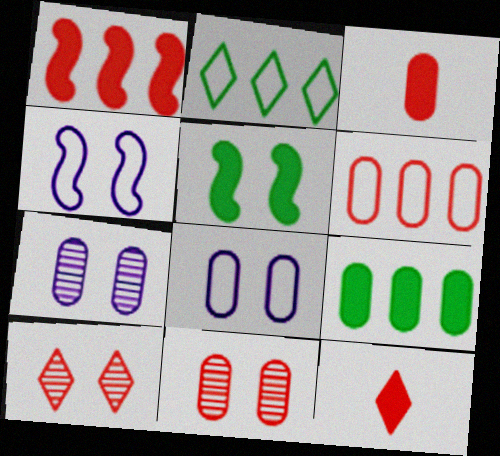[[3, 6, 11], 
[5, 8, 10]]